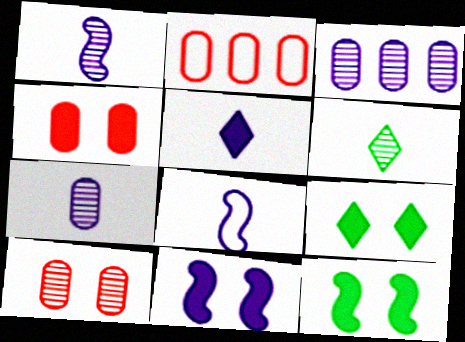[[1, 2, 9], 
[2, 6, 11], 
[4, 9, 11], 
[5, 7, 8]]